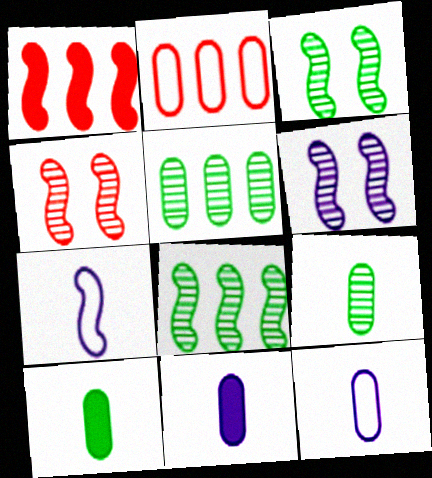[[1, 3, 7], 
[3, 4, 6]]